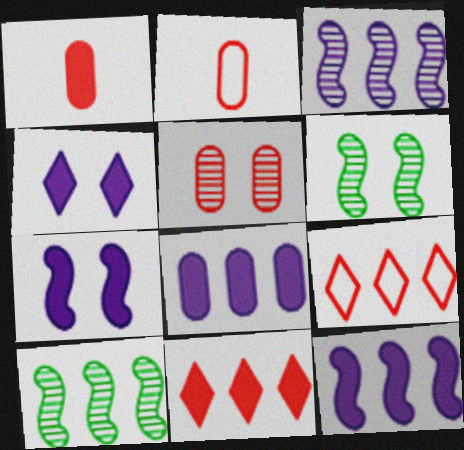[[2, 4, 10], 
[8, 9, 10]]